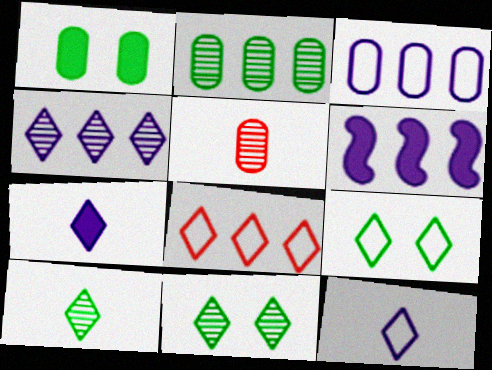[[1, 3, 5], 
[2, 6, 8], 
[3, 4, 6], 
[5, 6, 9], 
[7, 8, 11], 
[8, 9, 12]]